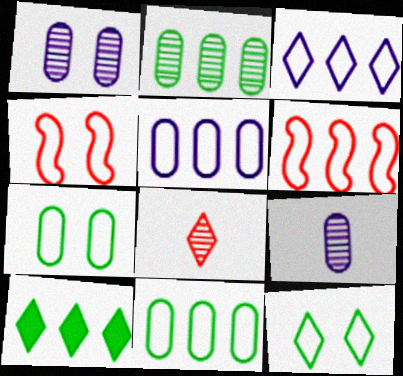[[3, 6, 11], 
[4, 9, 10]]